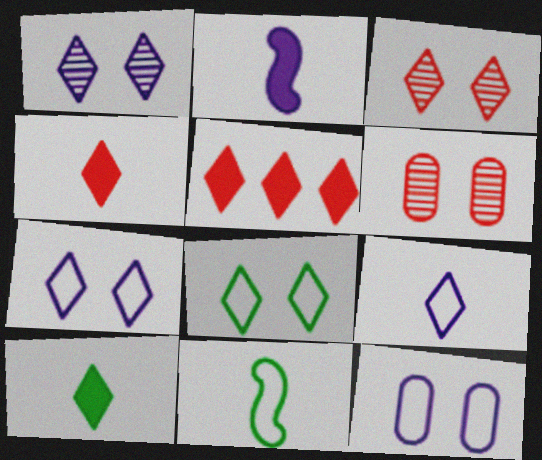[]